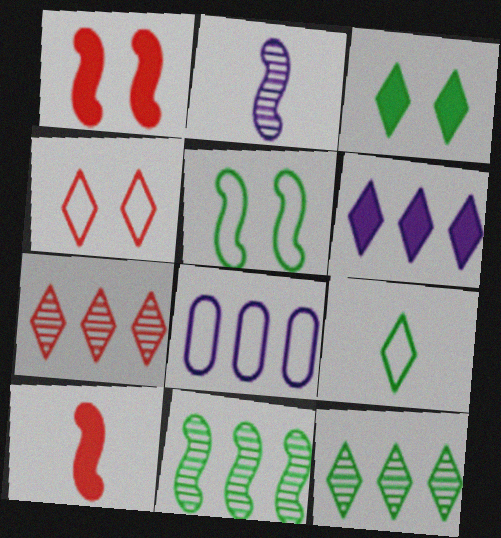[[3, 9, 12]]